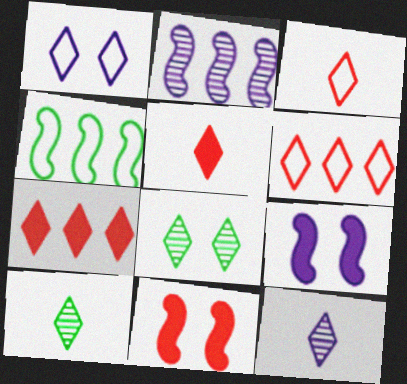[[1, 7, 10]]